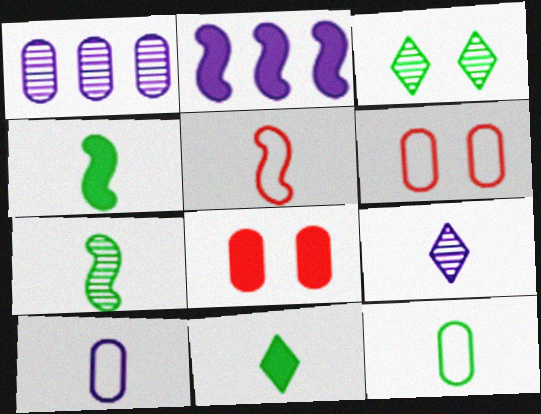[[1, 8, 12], 
[2, 8, 11], 
[7, 11, 12]]